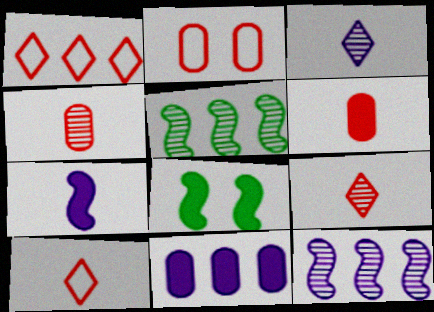[[1, 5, 11]]